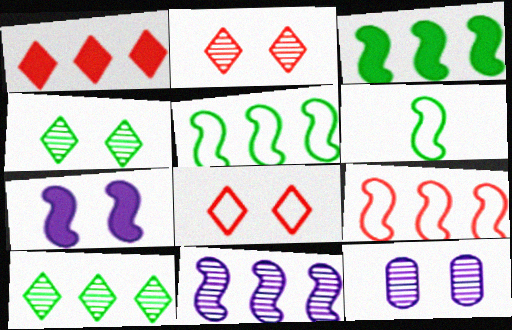[[1, 6, 12], 
[3, 9, 11]]